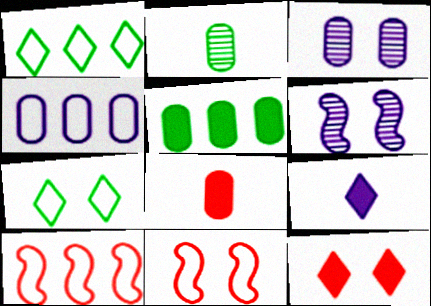[[1, 4, 10], 
[1, 6, 8], 
[4, 6, 9]]